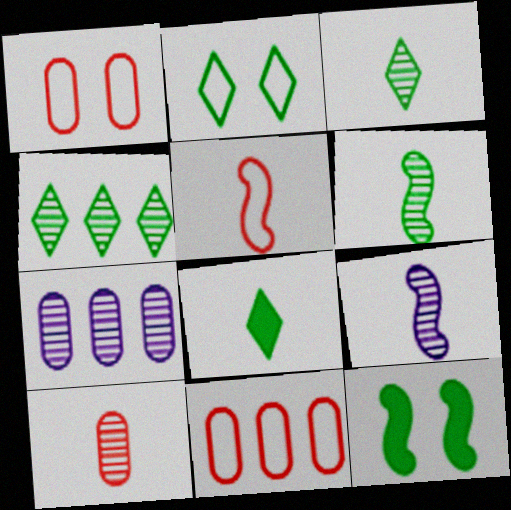[[2, 4, 8], 
[3, 9, 10]]